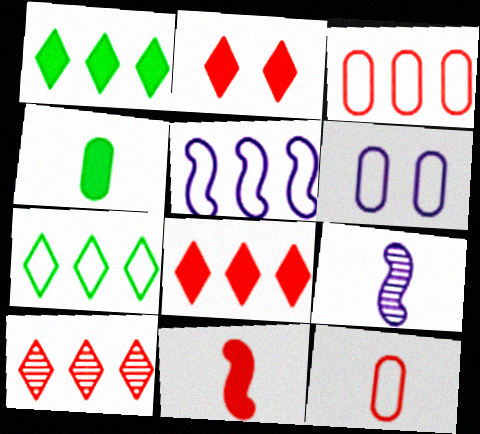[[3, 5, 7]]